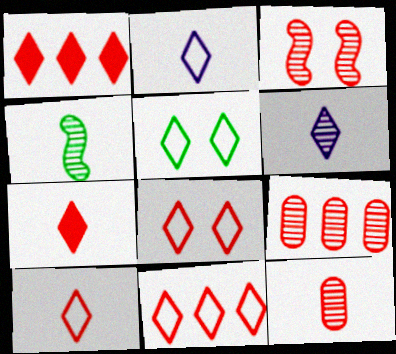[[1, 5, 6], 
[2, 5, 11], 
[4, 6, 12], 
[8, 10, 11]]